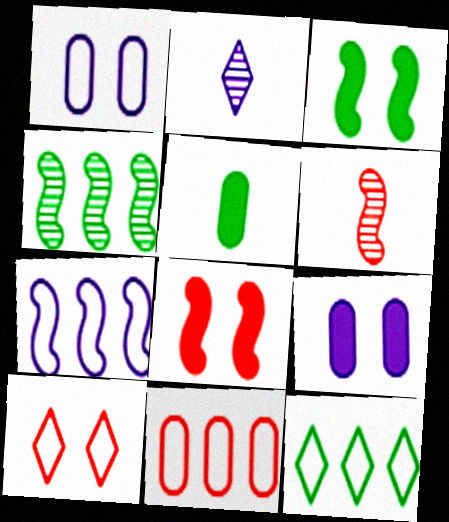[[2, 3, 11], 
[2, 7, 9], 
[3, 6, 7], 
[6, 9, 12], 
[7, 11, 12]]